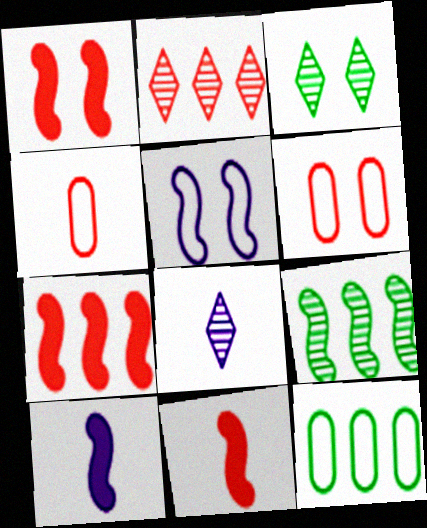[[1, 2, 4], 
[1, 7, 11], 
[1, 8, 12], 
[2, 3, 8], 
[2, 6, 11], 
[5, 9, 11]]